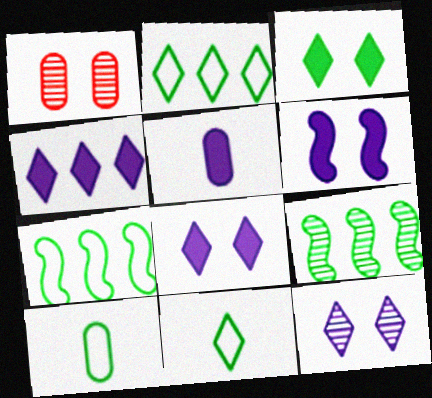[[3, 9, 10], 
[4, 5, 6]]